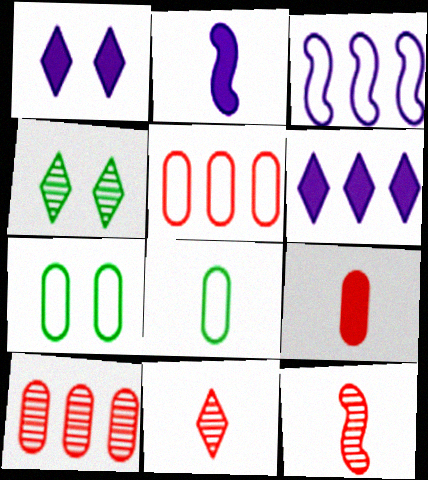[[2, 4, 5], 
[2, 8, 11], 
[3, 4, 9], 
[6, 7, 12]]